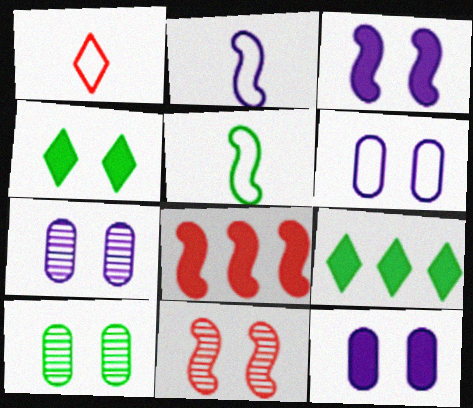[[4, 6, 11], 
[5, 9, 10], 
[6, 7, 12]]